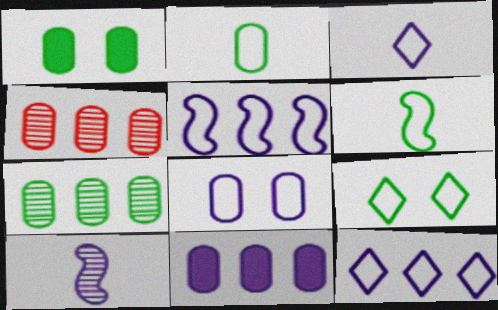[[1, 2, 7], 
[3, 5, 8]]